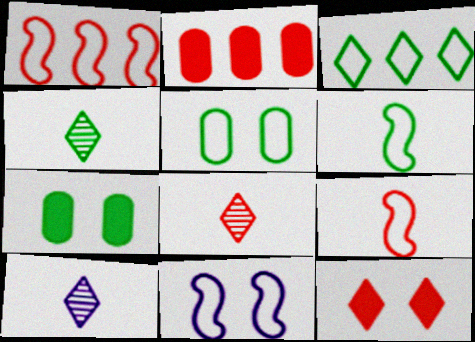[[1, 6, 11], 
[1, 7, 10], 
[2, 4, 11], 
[3, 5, 6], 
[3, 10, 12], 
[4, 8, 10]]